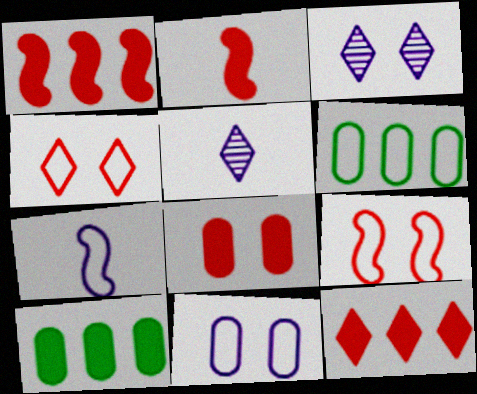[[2, 3, 6], 
[2, 8, 12], 
[4, 6, 7], 
[5, 9, 10]]